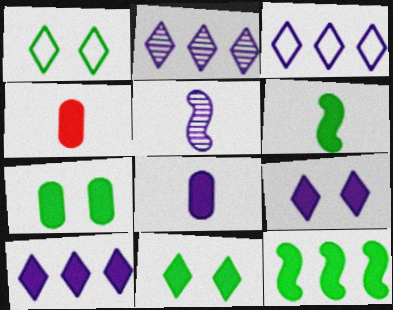[[2, 3, 10], 
[4, 9, 12]]